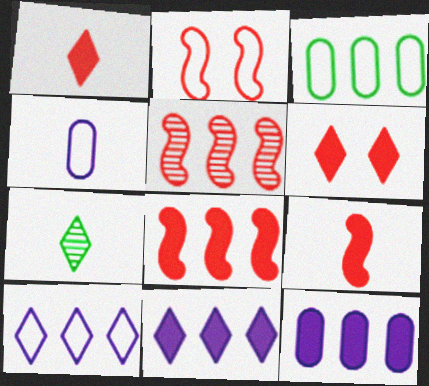[[2, 5, 9], 
[2, 7, 12], 
[3, 5, 11], 
[4, 7, 9], 
[6, 7, 10]]